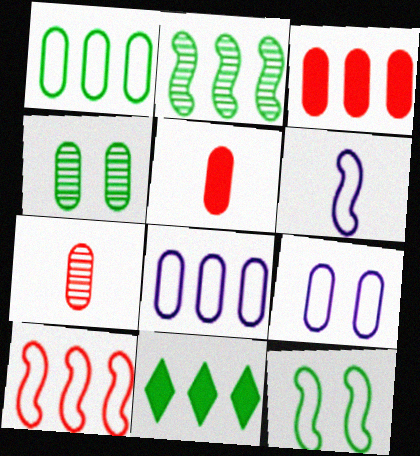[[1, 2, 11], 
[4, 5, 8], 
[6, 10, 12]]